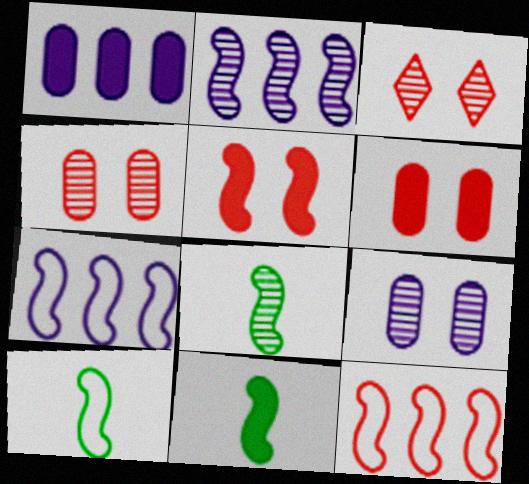[[1, 3, 10], 
[2, 5, 10], 
[5, 7, 8], 
[8, 10, 11]]